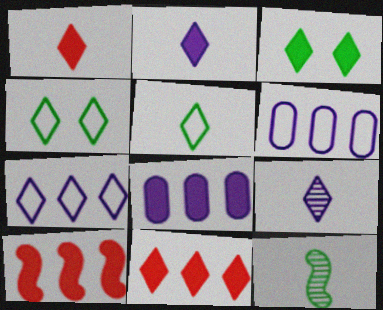[[1, 5, 9], 
[2, 3, 11], 
[4, 9, 11]]